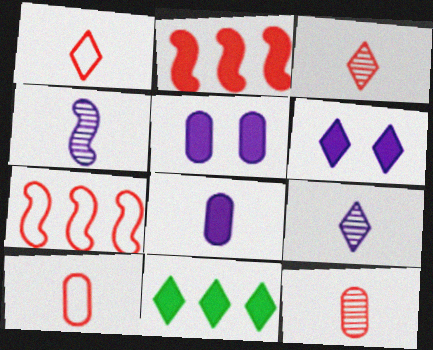[]